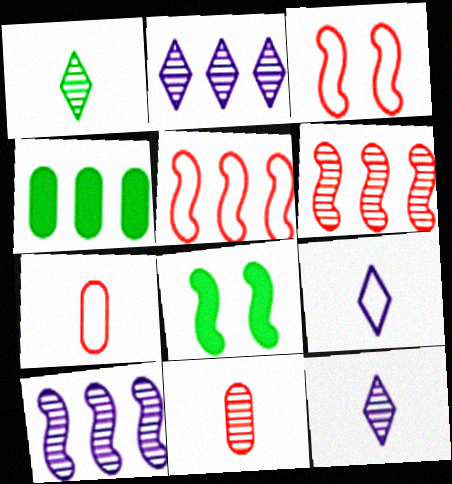[[2, 4, 5], 
[2, 7, 8], 
[3, 4, 12]]